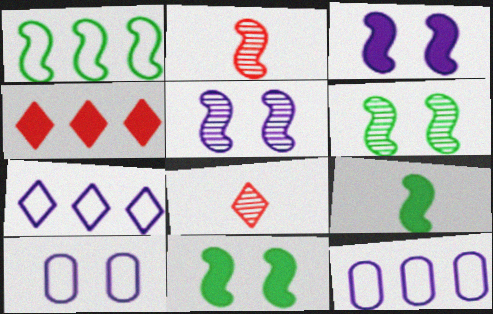[[1, 2, 3], 
[1, 6, 9], 
[8, 11, 12]]